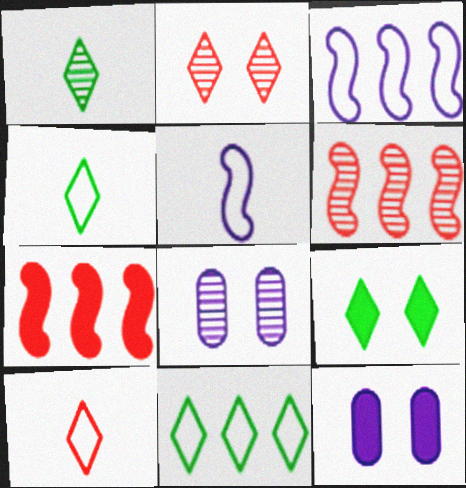[[1, 6, 8], 
[1, 9, 11], 
[4, 6, 12], 
[4, 7, 8]]